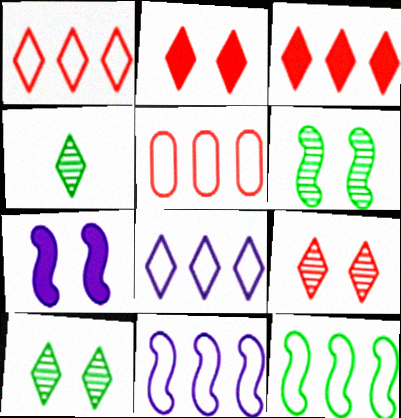[[2, 4, 8], 
[4, 5, 7], 
[5, 8, 12]]